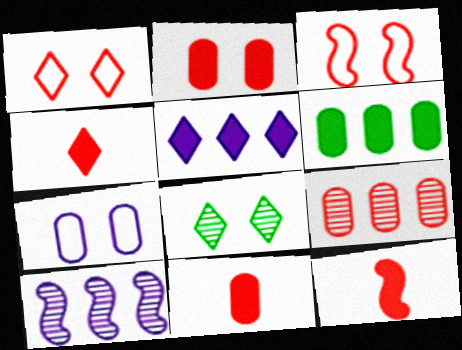[[1, 9, 12], 
[3, 4, 9], 
[4, 11, 12]]